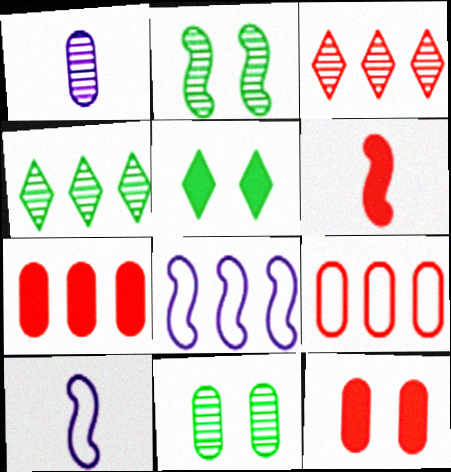[[1, 2, 3], 
[2, 6, 8], 
[4, 7, 8], 
[4, 10, 12]]